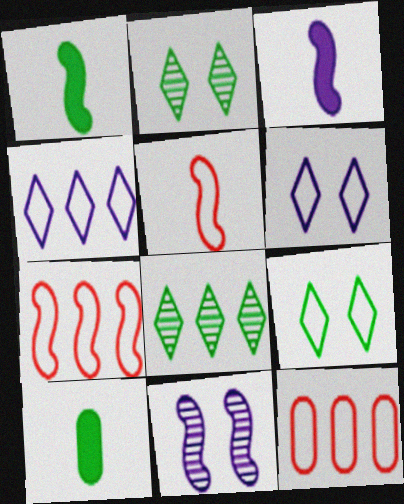[[1, 7, 11], 
[2, 3, 12]]